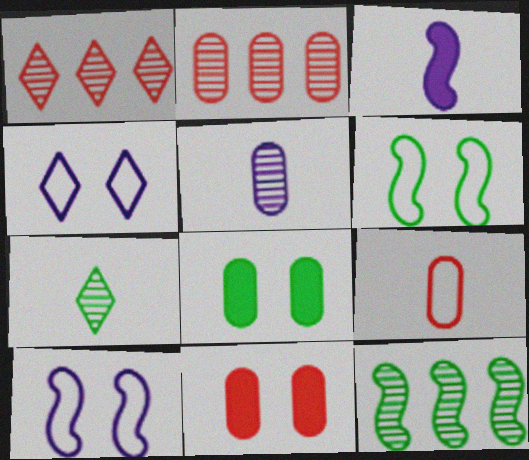[[2, 9, 11], 
[3, 7, 9]]